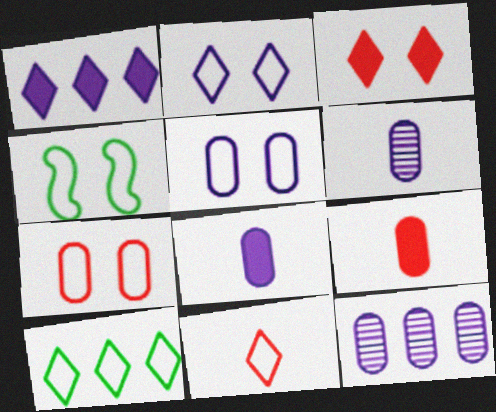[[2, 4, 7], 
[2, 10, 11], 
[5, 8, 12]]